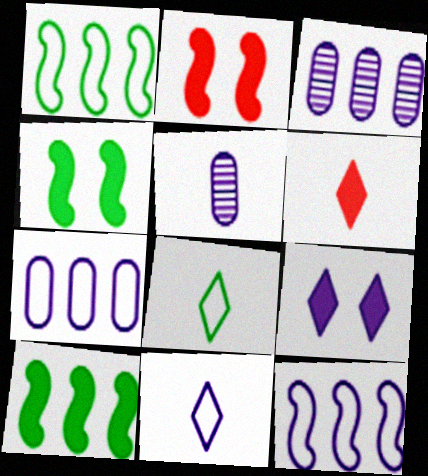[[2, 3, 8], 
[5, 9, 12]]